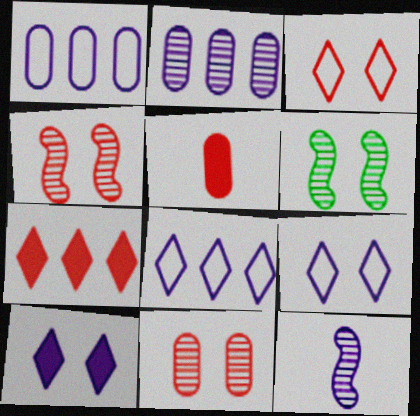[[1, 10, 12], 
[5, 6, 8]]